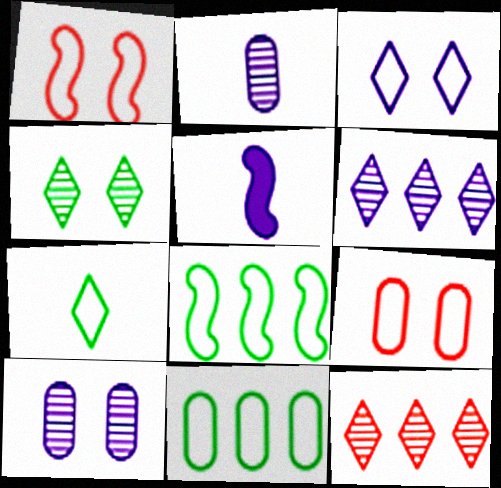[]